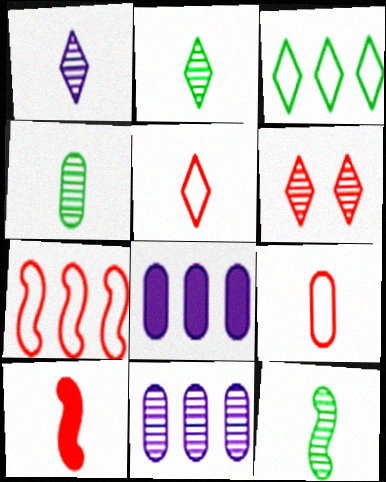[[2, 4, 12], 
[6, 11, 12]]